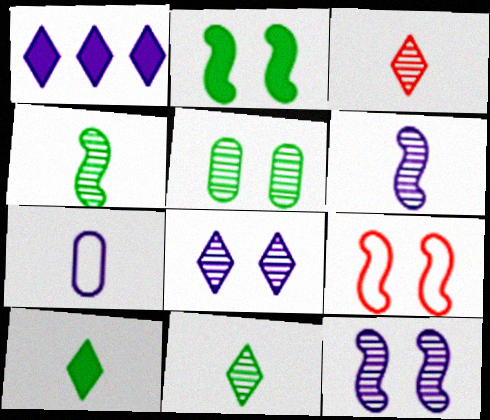[[1, 7, 12], 
[2, 9, 12]]